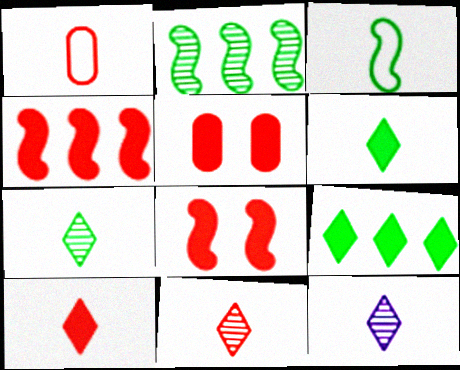[[4, 5, 10], 
[7, 11, 12]]